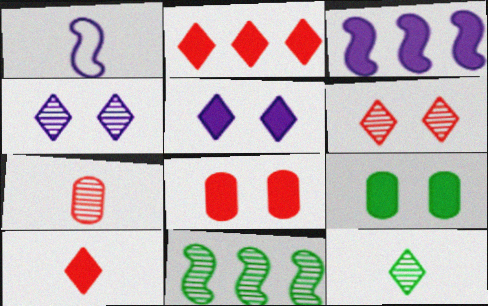[[3, 9, 10], 
[4, 7, 11]]